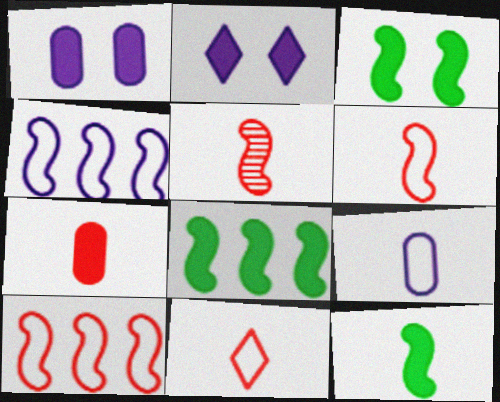[[2, 7, 8], 
[3, 4, 5], 
[3, 8, 12], 
[5, 7, 11]]